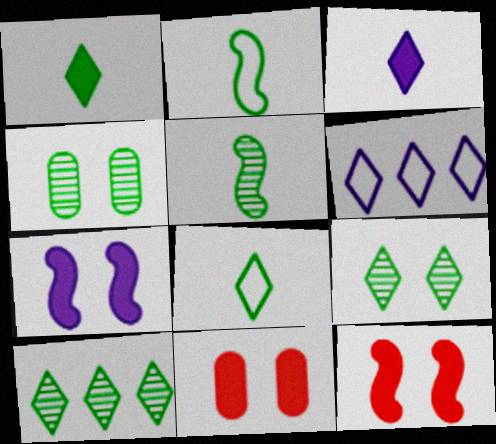[[4, 5, 10], 
[5, 6, 11]]